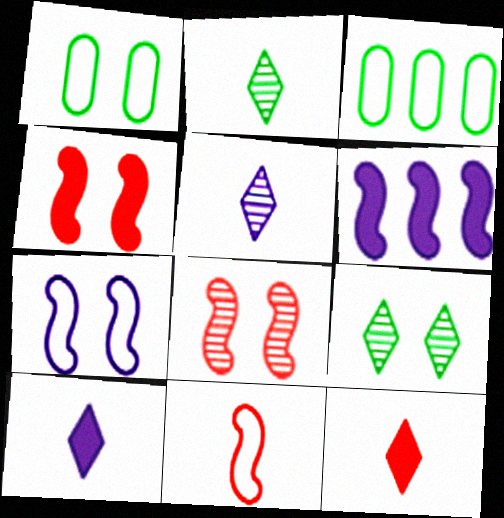[[3, 4, 5], 
[3, 8, 10]]